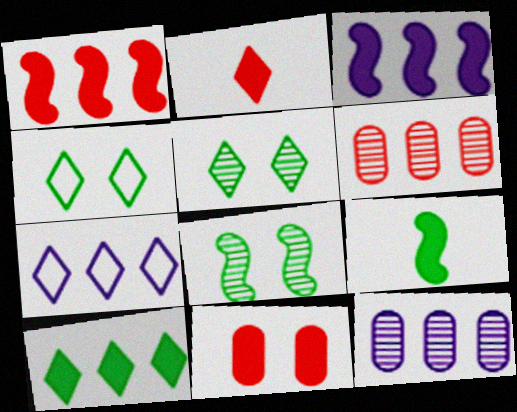[[1, 2, 11], 
[2, 5, 7], 
[3, 7, 12]]